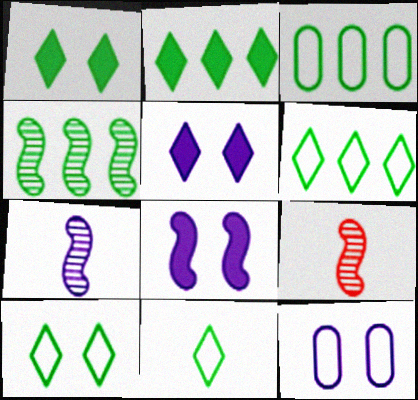[[2, 3, 4], 
[2, 9, 12], 
[3, 5, 9], 
[6, 10, 11]]